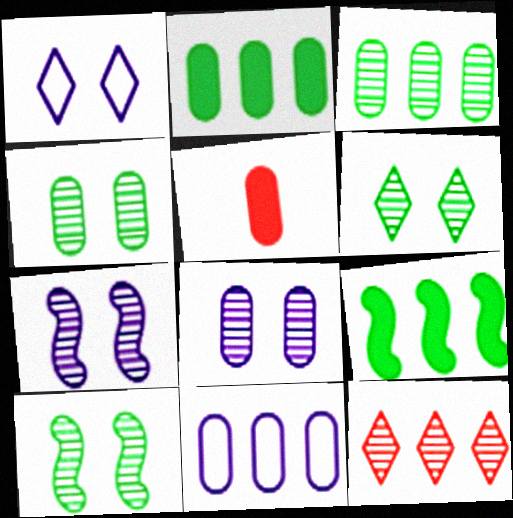[[4, 5, 11], 
[4, 6, 10], 
[9, 11, 12]]